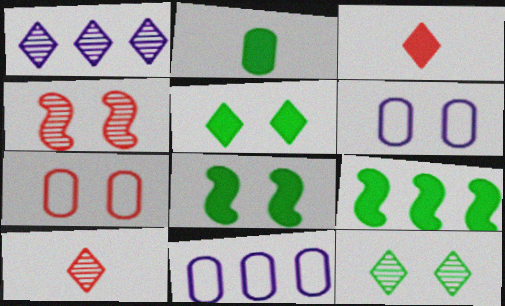[[1, 10, 12], 
[2, 5, 9], 
[4, 5, 6], 
[6, 9, 10], 
[8, 10, 11]]